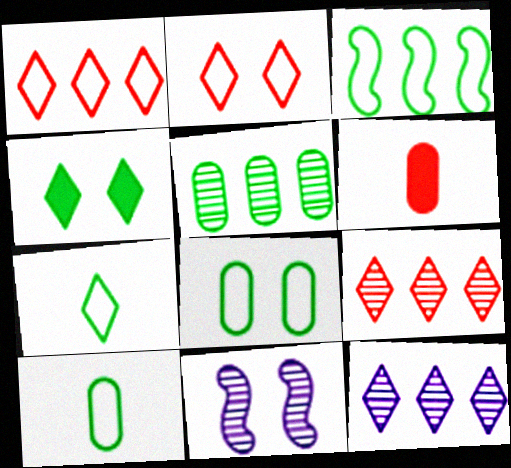[[3, 7, 8]]